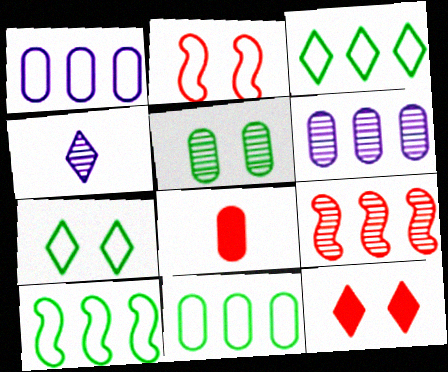[[1, 5, 8], 
[3, 4, 12], 
[3, 10, 11], 
[4, 5, 9]]